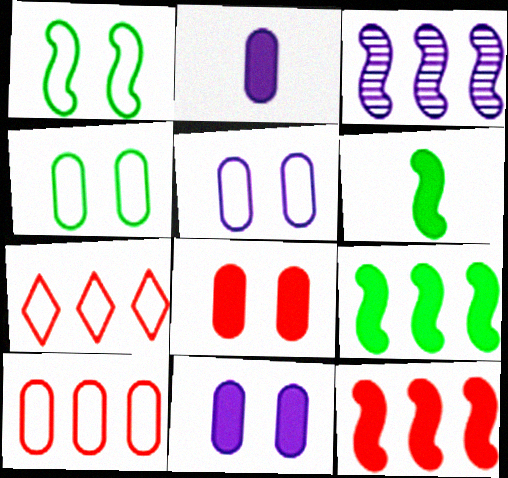[]